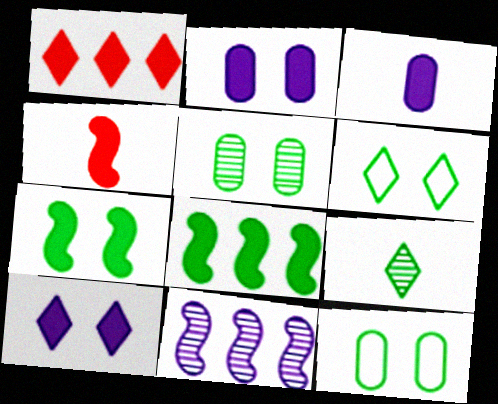[[1, 3, 7], 
[5, 6, 7], 
[8, 9, 12]]